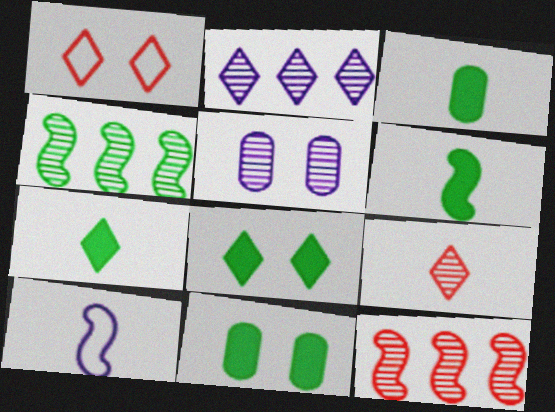[[1, 2, 7], 
[3, 6, 7], 
[3, 9, 10], 
[4, 5, 9]]